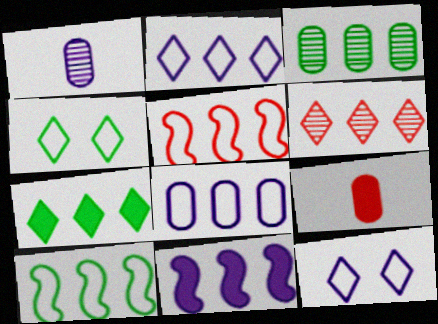[[1, 11, 12], 
[2, 6, 7], 
[3, 7, 10]]